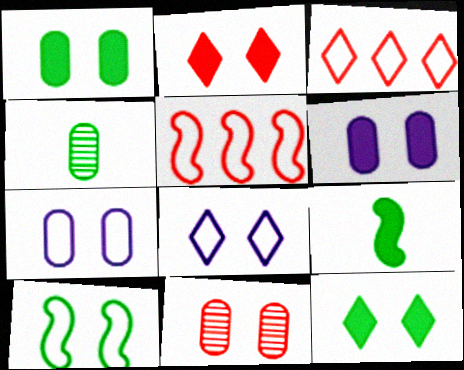[[1, 7, 11]]